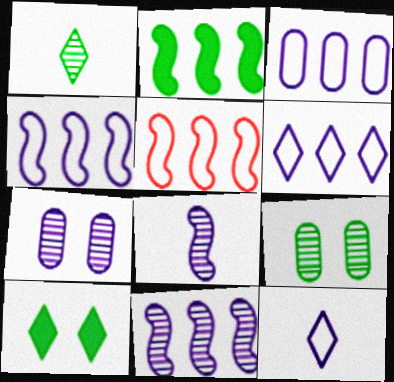[[2, 5, 11], 
[3, 4, 6]]